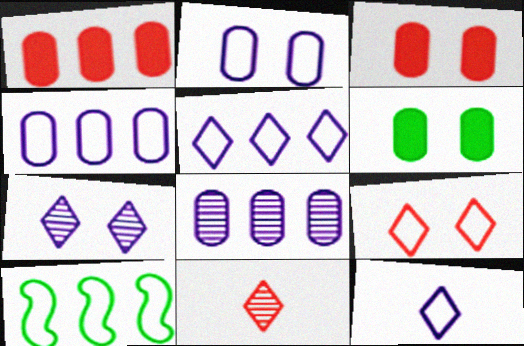[]